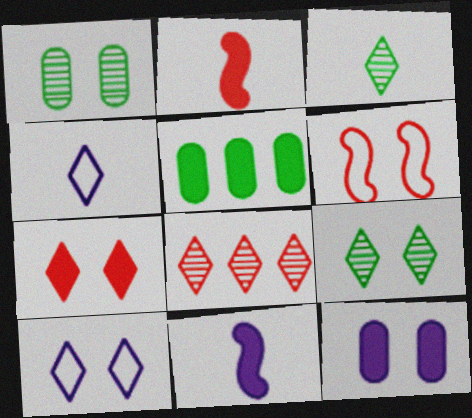[[5, 7, 11], 
[6, 9, 12], 
[7, 9, 10]]